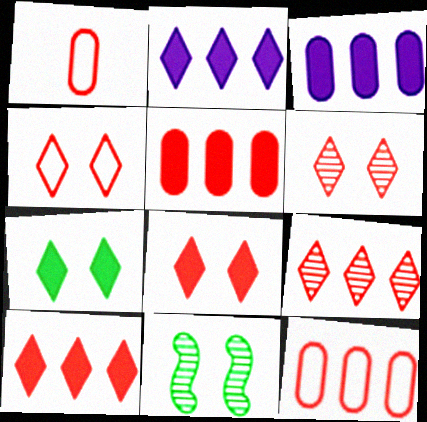[[1, 2, 11], 
[4, 6, 8]]